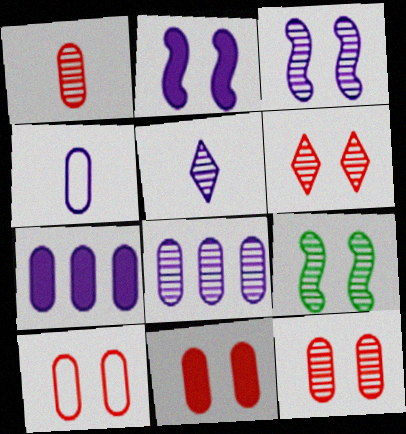[[3, 5, 8], 
[10, 11, 12]]